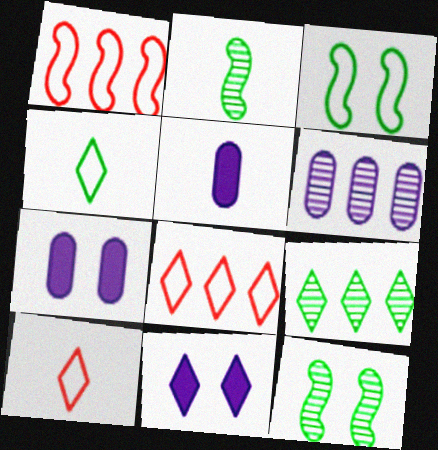[[2, 5, 10], 
[2, 7, 8], 
[5, 8, 12], 
[9, 10, 11]]